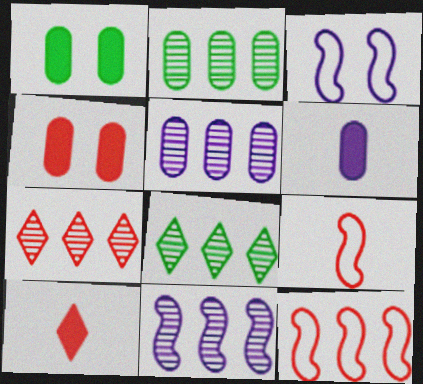[[2, 3, 10], 
[2, 7, 11], 
[4, 7, 9]]